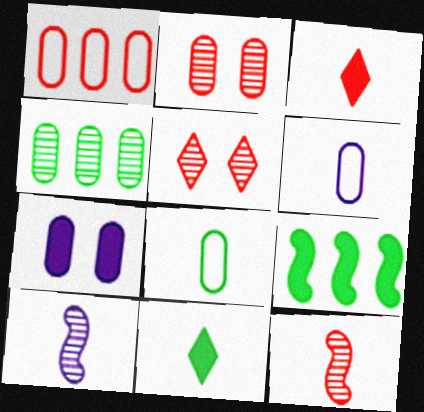[[3, 7, 9], 
[3, 8, 10], 
[4, 5, 10], 
[5, 6, 9], 
[6, 11, 12]]